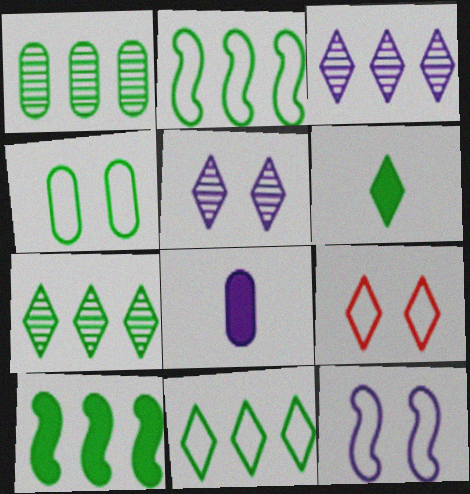[[1, 10, 11], 
[3, 6, 9], 
[3, 8, 12], 
[4, 9, 12]]